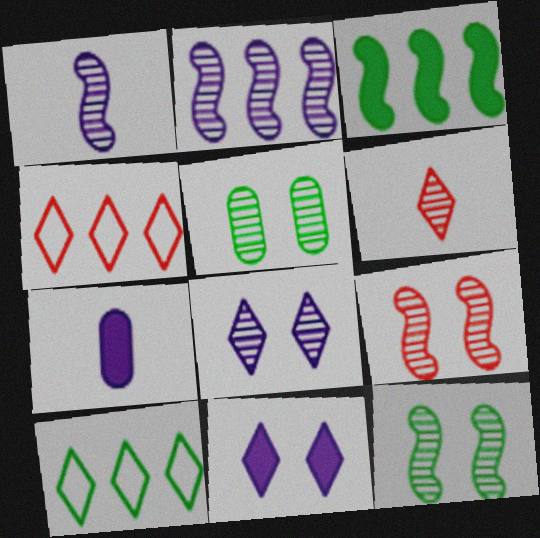[[2, 5, 6], 
[4, 7, 12], 
[5, 8, 9], 
[6, 10, 11], 
[7, 9, 10]]